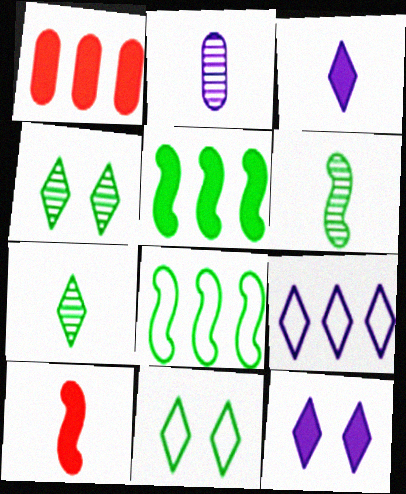[]